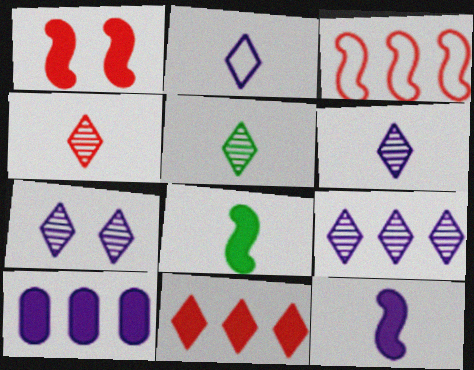[[4, 5, 6], 
[6, 7, 9]]